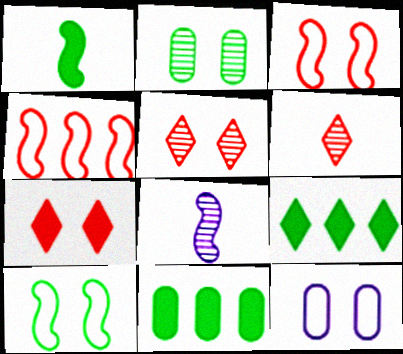[]